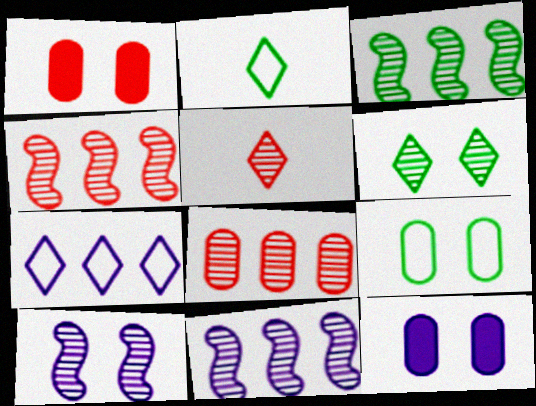[[1, 2, 11], 
[2, 4, 12], 
[3, 4, 11]]